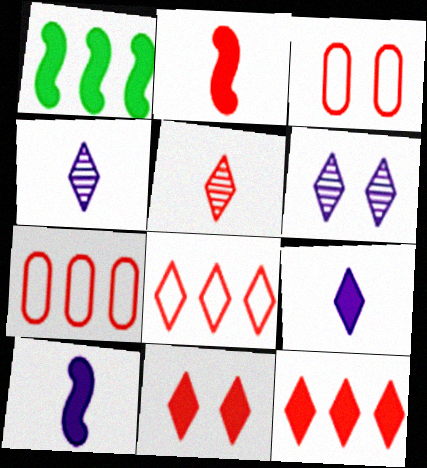[[1, 3, 4], 
[5, 8, 11]]